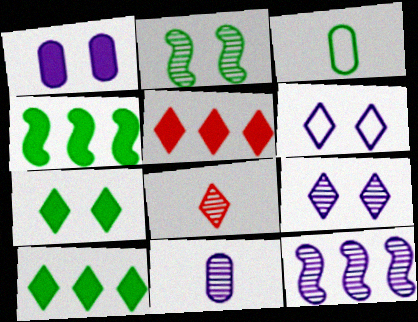[[2, 3, 10], 
[6, 8, 10], 
[9, 11, 12]]